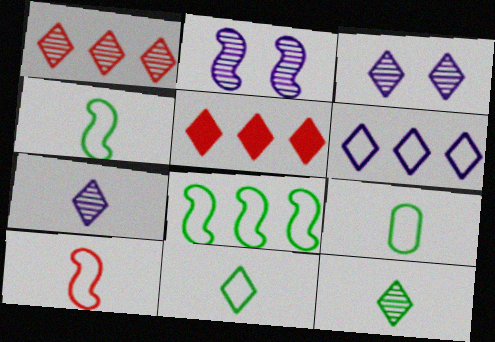[[1, 3, 12], 
[2, 5, 9], 
[3, 5, 11], 
[4, 9, 11]]